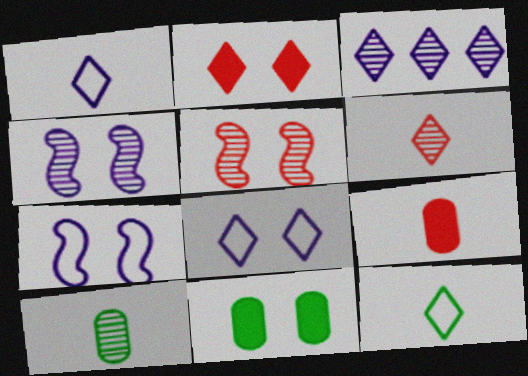[[2, 3, 12], 
[3, 5, 10], 
[5, 8, 11]]